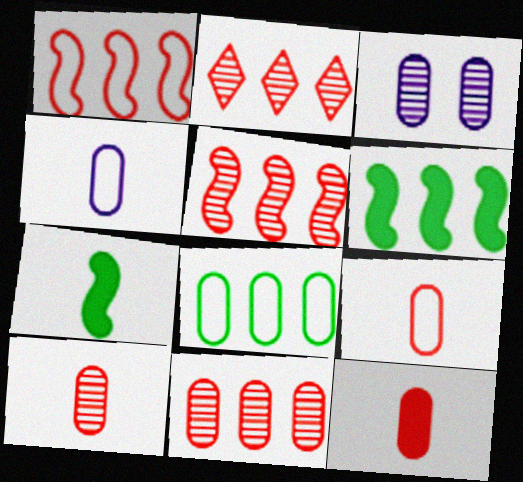[[2, 5, 11], 
[3, 8, 12], 
[9, 10, 12]]